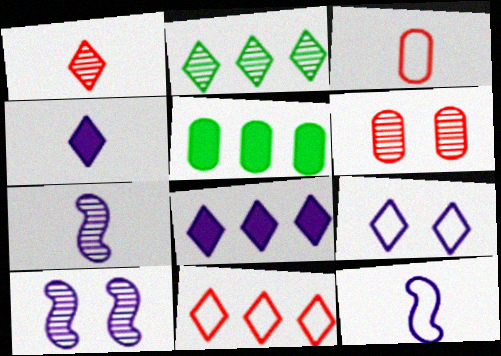[[2, 6, 7], 
[2, 8, 11]]